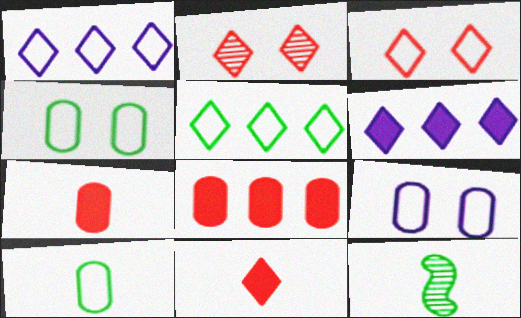[]